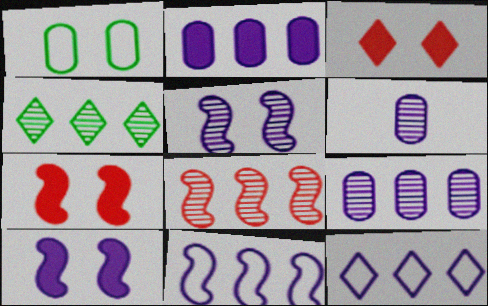[[1, 3, 5], 
[4, 8, 9], 
[6, 10, 12]]